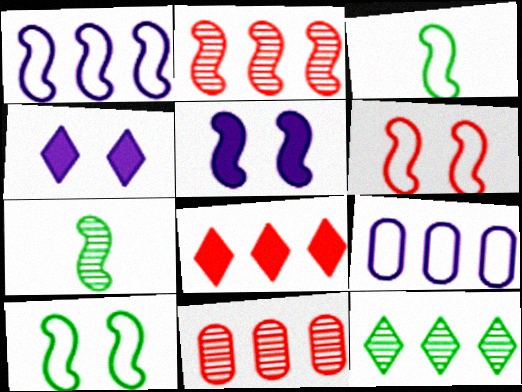[[1, 3, 6], 
[2, 3, 5], 
[3, 4, 11]]